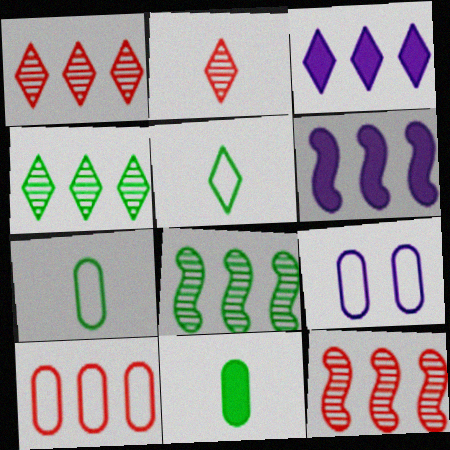[[3, 8, 10], 
[4, 6, 10], 
[7, 9, 10]]